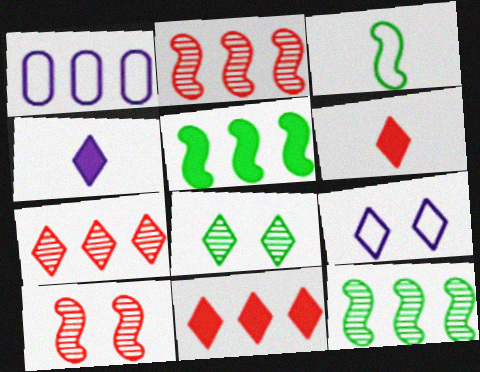[[1, 5, 7], 
[1, 11, 12]]